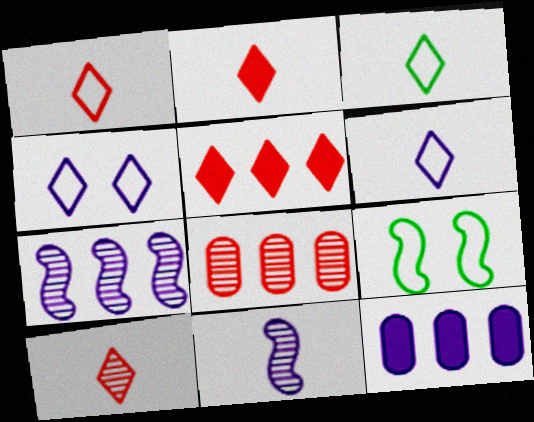[[1, 2, 10], 
[1, 3, 6], 
[4, 11, 12], 
[9, 10, 12]]